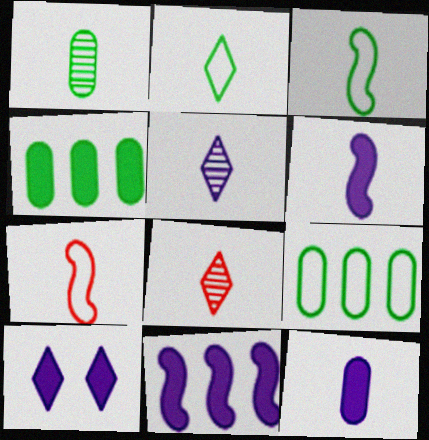[[3, 8, 12], 
[10, 11, 12]]